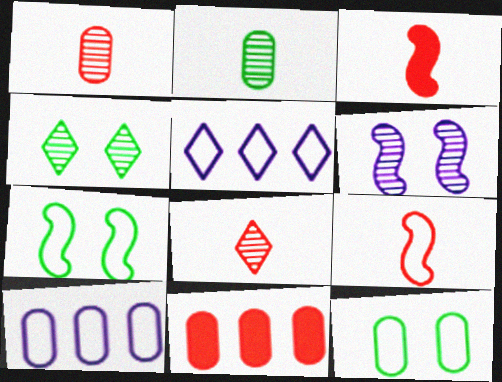[[3, 4, 10], 
[5, 9, 12]]